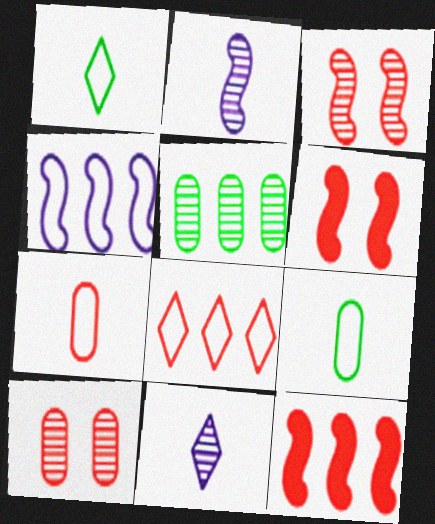[[3, 5, 11]]